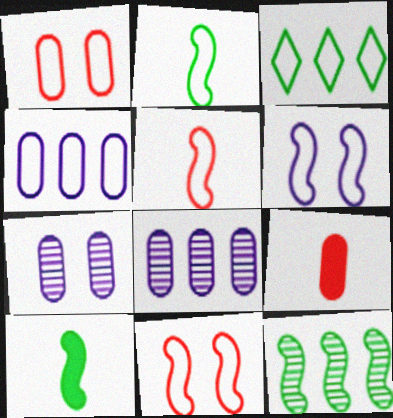[]